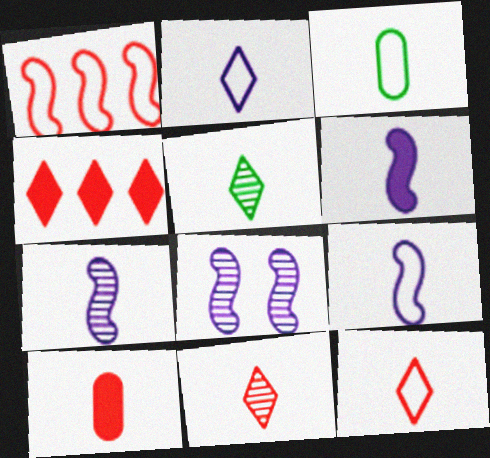[[3, 4, 8], 
[3, 6, 11], 
[3, 9, 12], 
[5, 9, 10], 
[6, 7, 9]]